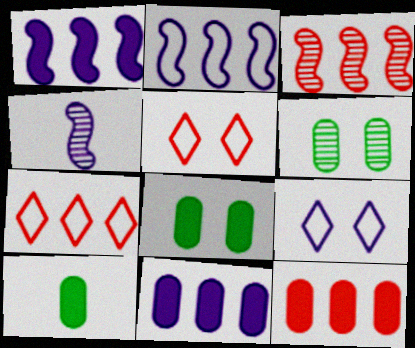[[3, 7, 12], 
[3, 9, 10], 
[4, 7, 8], 
[4, 9, 11]]